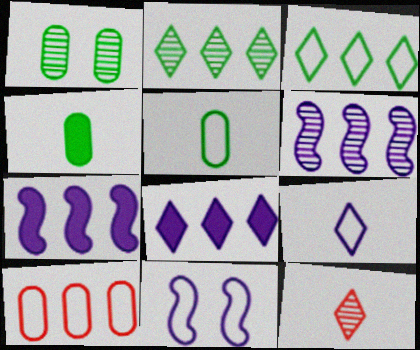[[1, 6, 12], 
[2, 7, 10]]